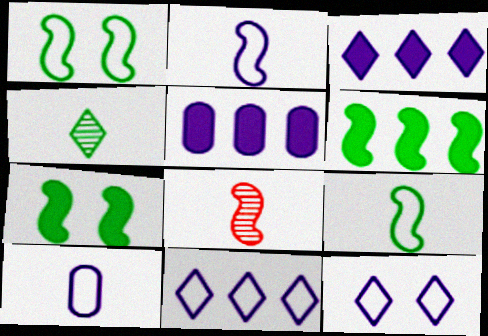[]